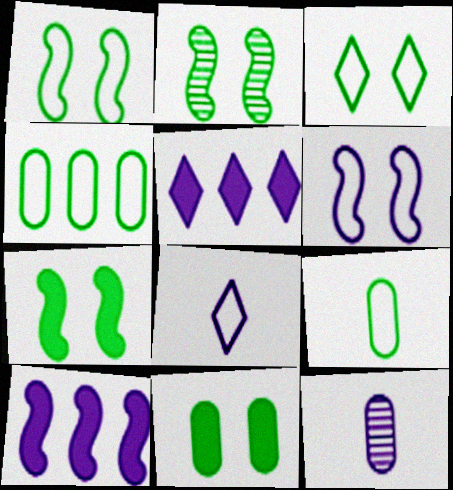[[1, 2, 7], 
[2, 3, 11], 
[5, 6, 12]]